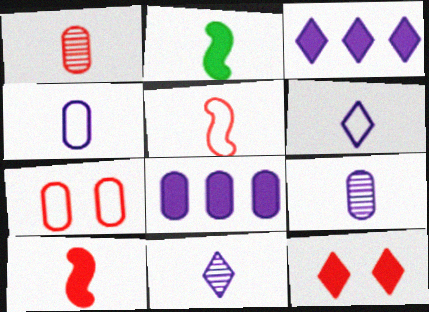[[1, 2, 6], 
[2, 8, 12]]